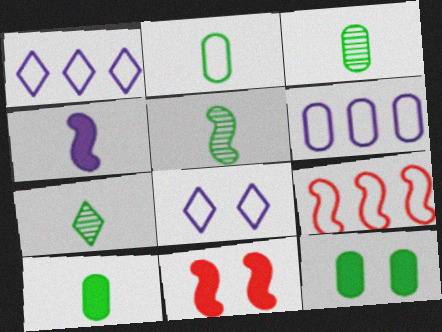[[1, 3, 11], 
[2, 3, 10], 
[2, 8, 9], 
[3, 5, 7], 
[6, 7, 11]]